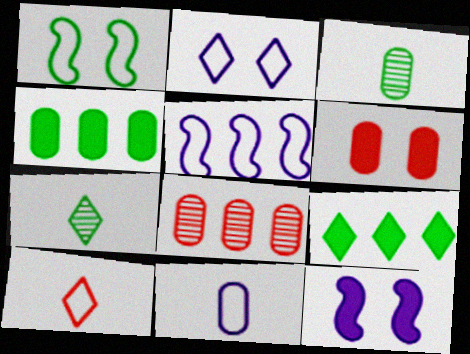[[1, 3, 9], 
[1, 4, 7], 
[2, 5, 11], 
[5, 6, 7], 
[5, 8, 9]]